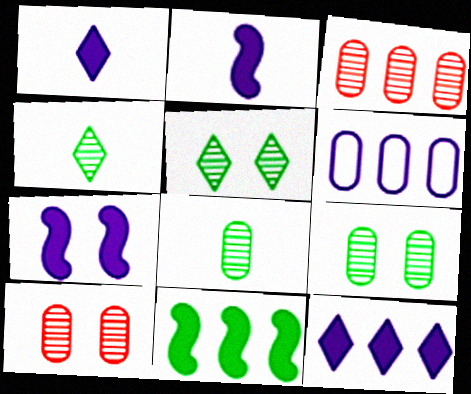[]